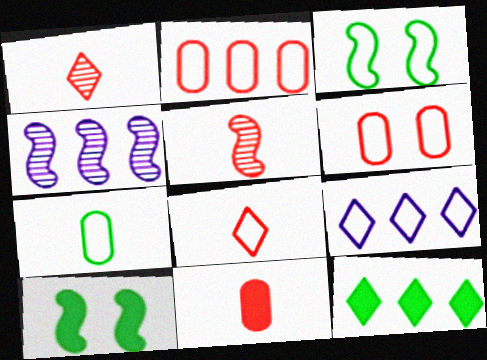[[2, 4, 12], 
[5, 8, 11]]